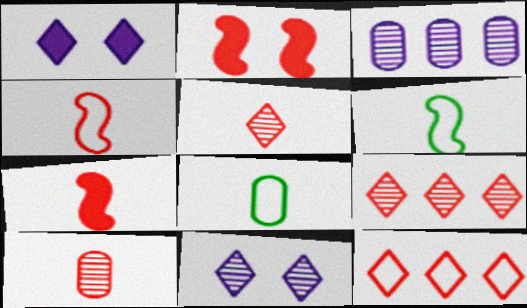[[2, 10, 12]]